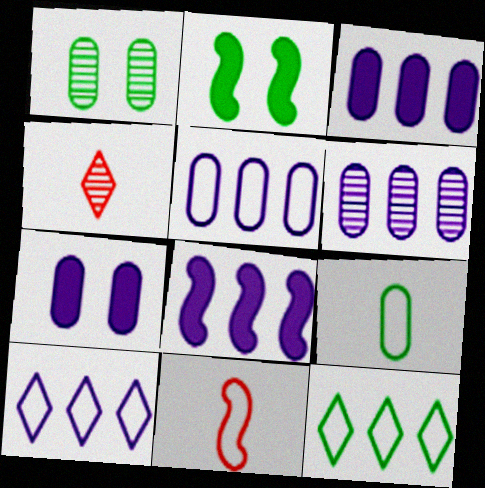[[2, 4, 5], 
[3, 5, 6], 
[6, 8, 10]]